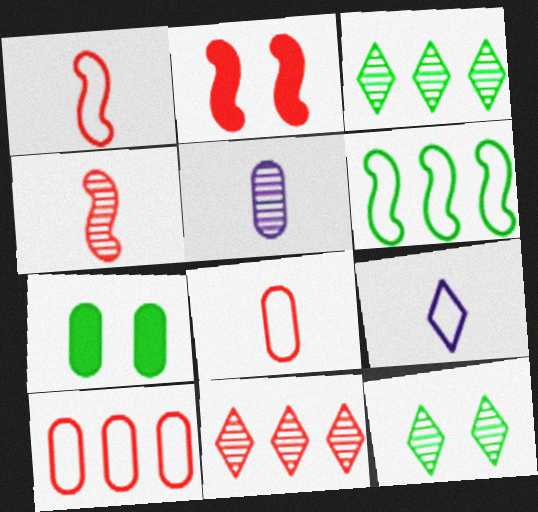[[2, 8, 11], 
[5, 7, 10]]